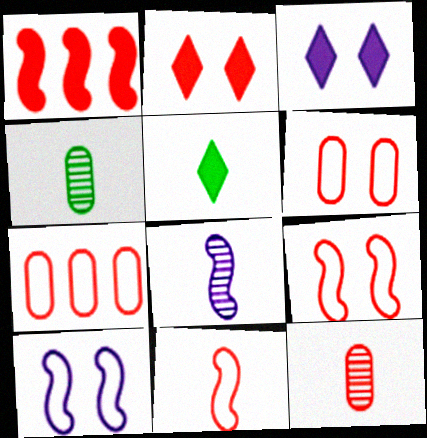[]